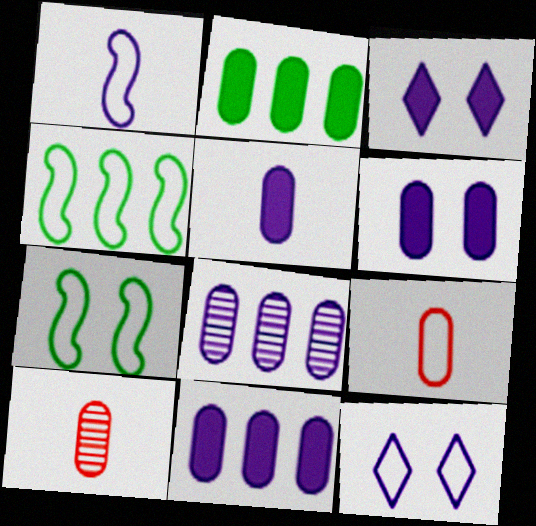[[1, 3, 8], 
[3, 4, 10], 
[4, 9, 12], 
[5, 6, 11]]